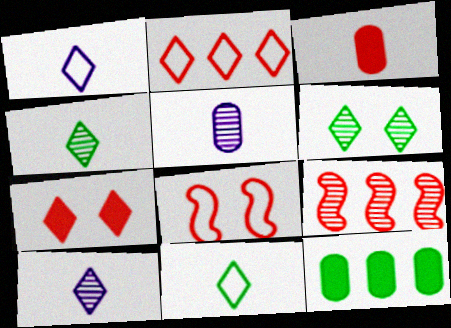[[5, 6, 9], 
[8, 10, 12]]